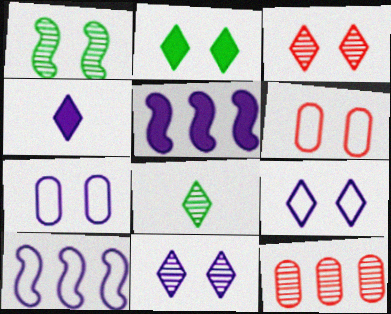[[2, 3, 9], 
[5, 6, 8]]